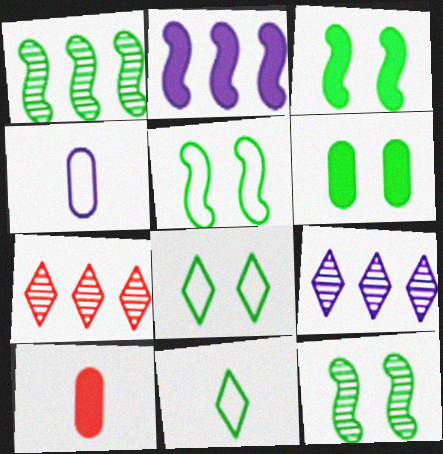[[1, 6, 11], 
[3, 4, 7], 
[3, 5, 12], 
[5, 9, 10], 
[6, 8, 12]]